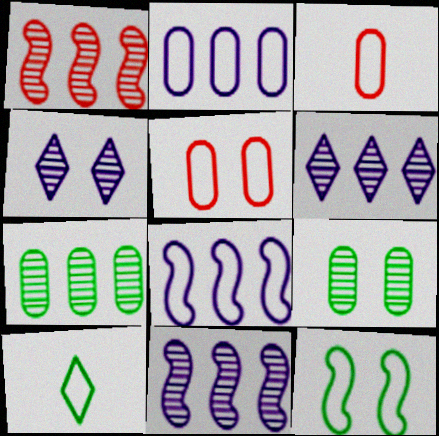[[1, 6, 7], 
[5, 8, 10]]